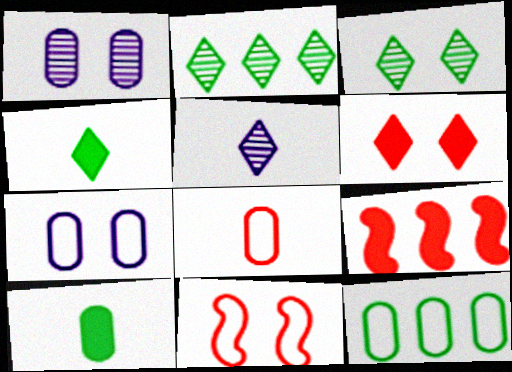[[7, 8, 12]]